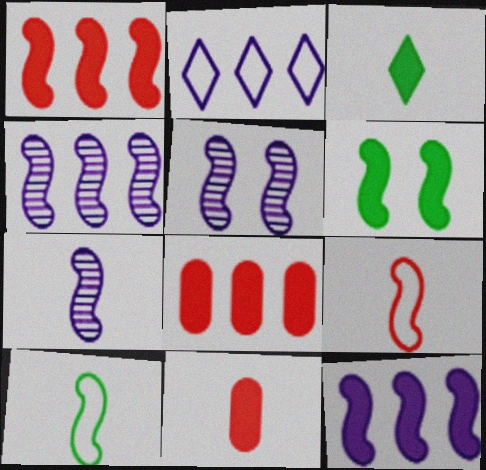[[1, 5, 10], 
[4, 5, 7], 
[4, 6, 9]]